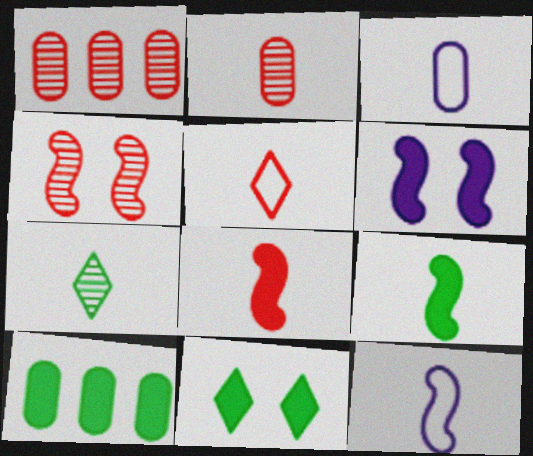[[1, 11, 12], 
[2, 5, 8], 
[3, 7, 8], 
[9, 10, 11]]